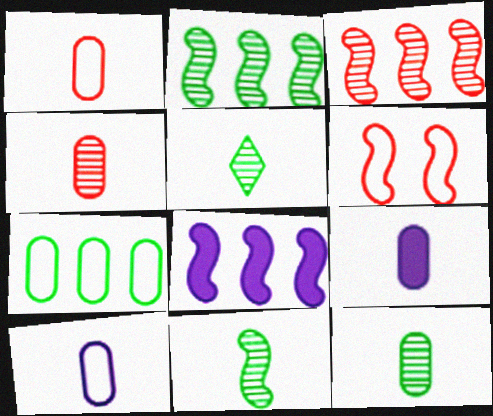[[1, 9, 12], 
[5, 11, 12], 
[6, 8, 11]]